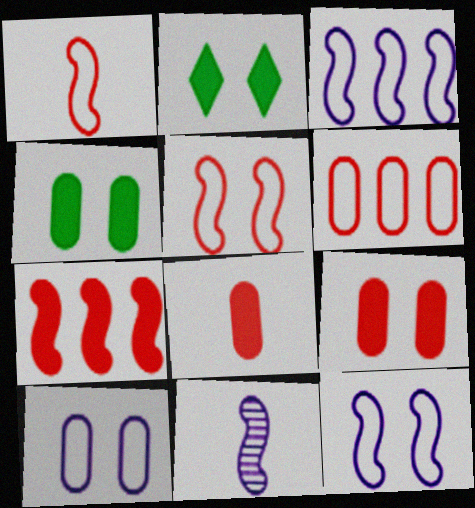[[2, 6, 11]]